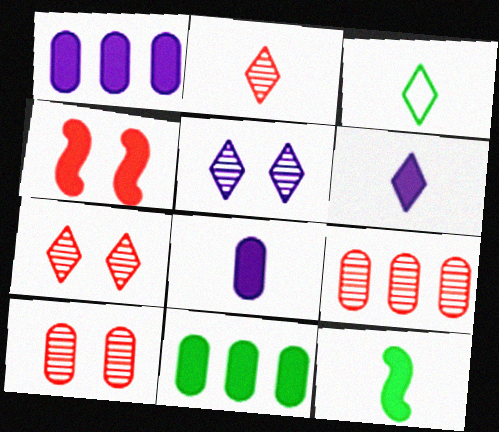[[2, 3, 6], 
[4, 6, 11]]